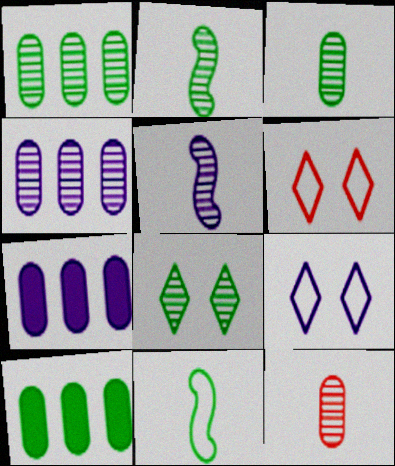[[1, 2, 8], 
[2, 6, 7], 
[5, 6, 10], 
[5, 7, 9], 
[8, 10, 11]]